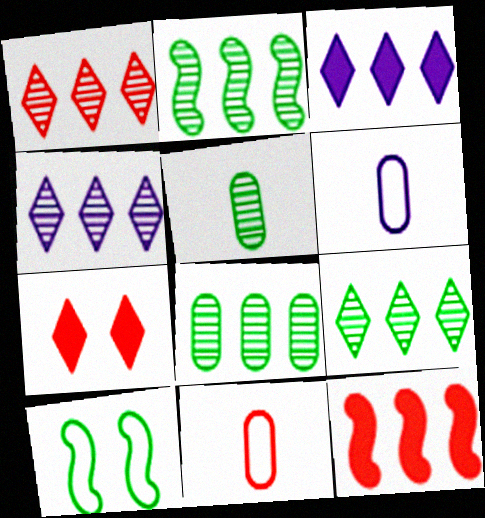[[1, 4, 9], 
[2, 6, 7], 
[2, 8, 9]]